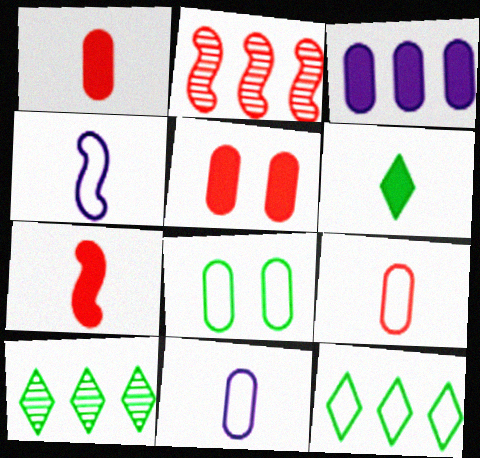[[2, 3, 12], 
[4, 5, 10]]